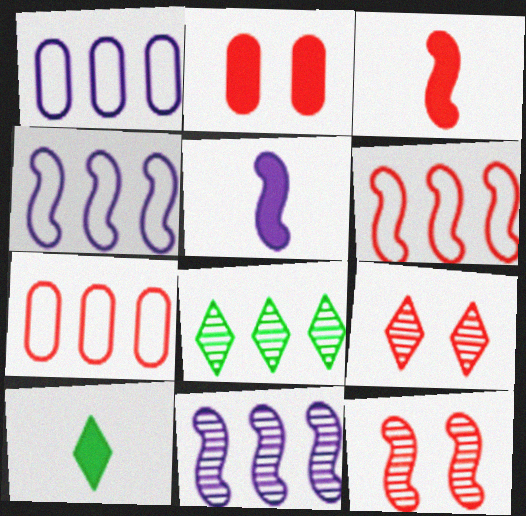[[1, 10, 12], 
[3, 6, 12], 
[3, 7, 9]]